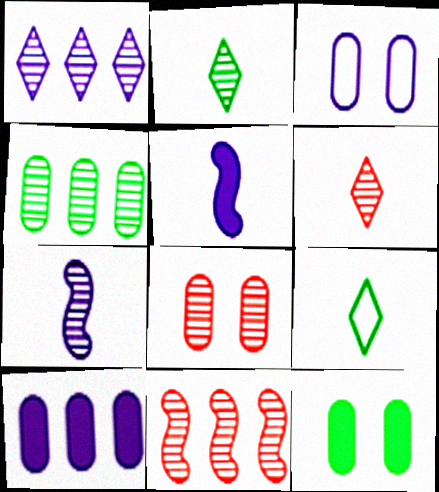[[1, 3, 5], 
[1, 4, 11], 
[3, 8, 12], 
[6, 8, 11]]